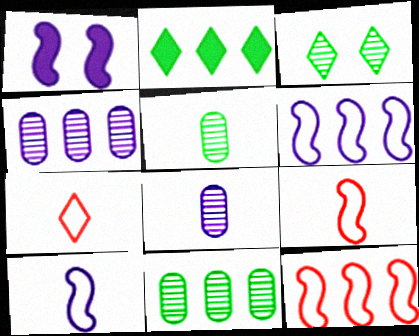[[1, 7, 11], 
[2, 4, 12]]